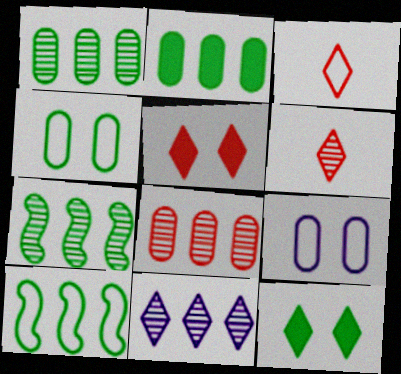[[3, 9, 10], 
[3, 11, 12], 
[7, 8, 11]]